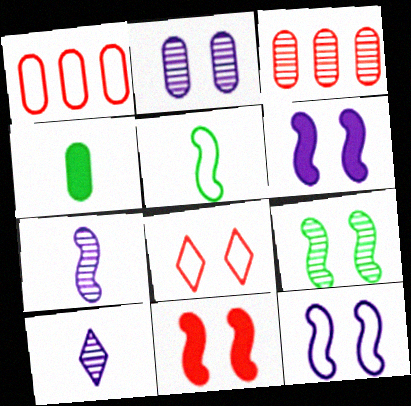[[1, 2, 4], 
[3, 9, 10], 
[9, 11, 12]]